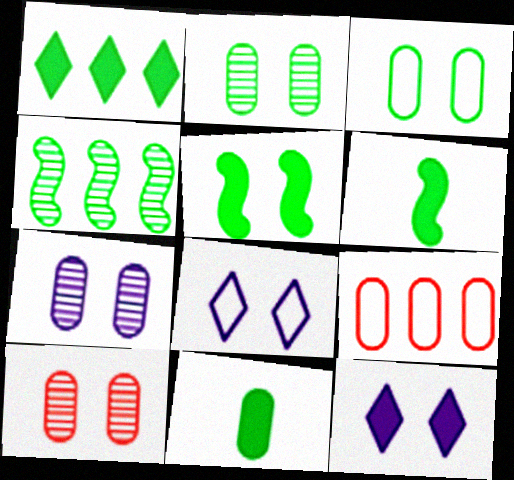[[1, 5, 11], 
[2, 7, 10], 
[5, 8, 10], 
[7, 9, 11]]